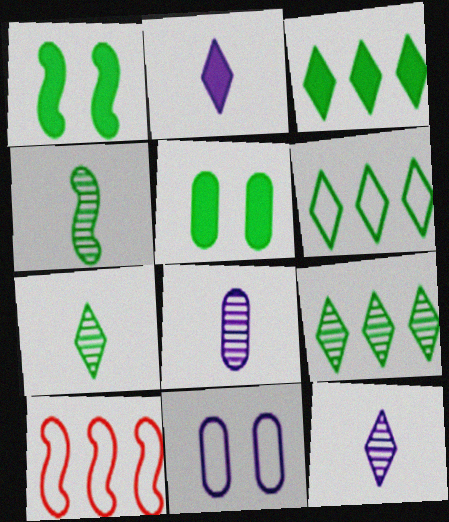[[3, 6, 9], 
[4, 5, 6], 
[5, 10, 12]]